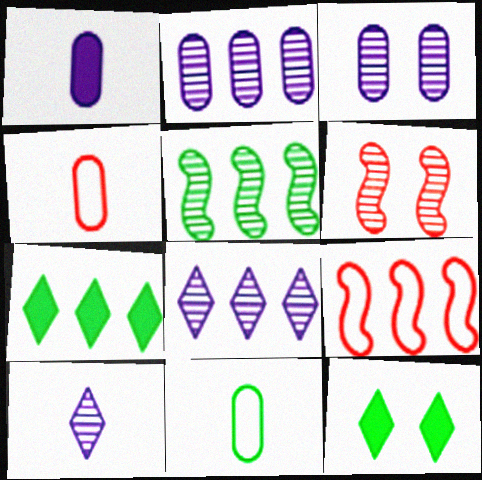[[2, 7, 9], 
[5, 11, 12]]